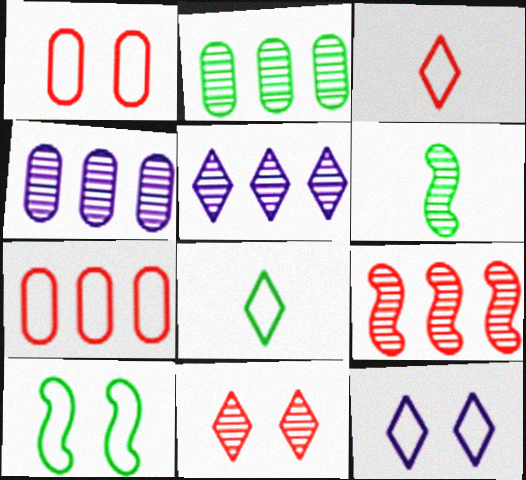[[1, 10, 12], 
[2, 5, 9], 
[4, 6, 11]]